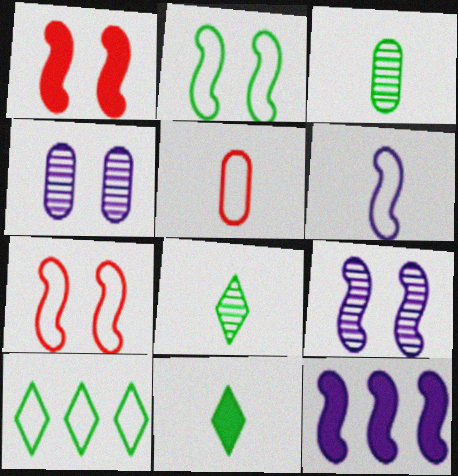[[1, 2, 9], 
[6, 9, 12]]